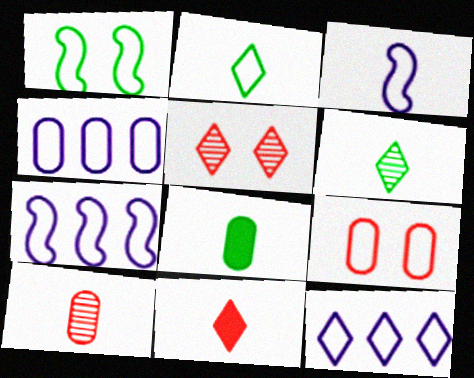[[2, 7, 9], 
[4, 7, 12], 
[5, 7, 8]]